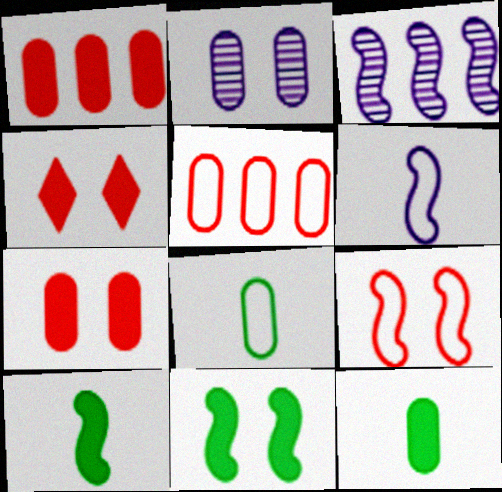[[1, 2, 8], 
[2, 5, 12], 
[3, 4, 8], 
[3, 9, 10]]